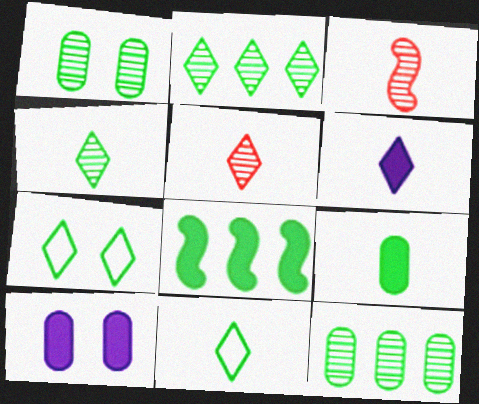[[1, 8, 11], 
[5, 6, 11]]